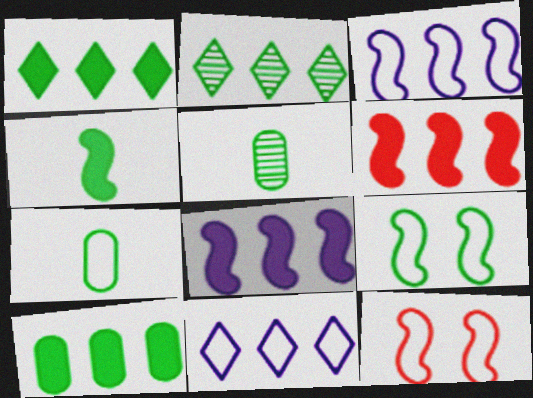[[1, 5, 9], 
[7, 11, 12]]